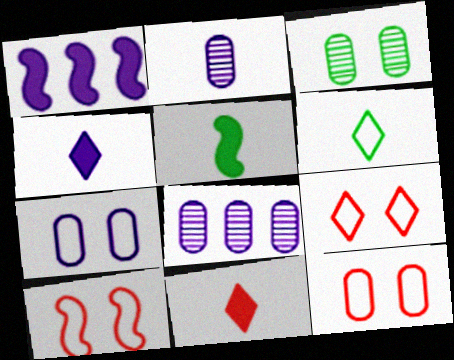[[5, 8, 9], 
[9, 10, 12]]